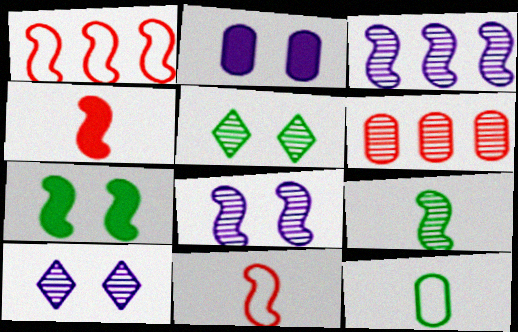[[2, 6, 12], 
[3, 7, 11], 
[6, 9, 10]]